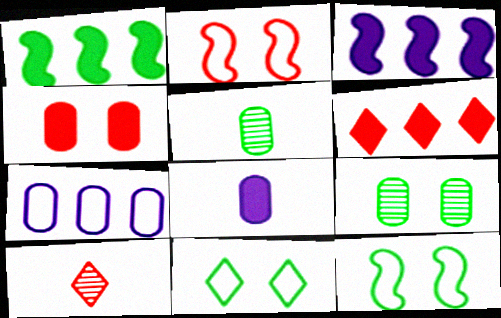[[1, 5, 11], 
[4, 5, 7]]